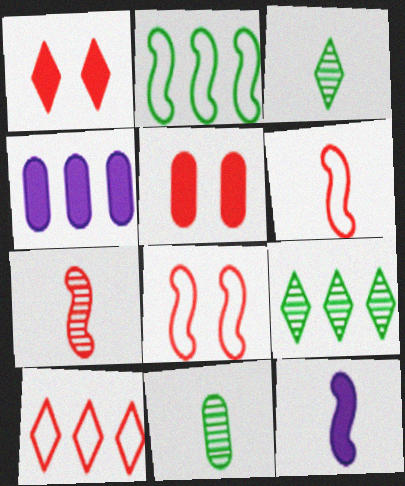[[3, 4, 8], 
[5, 7, 10]]